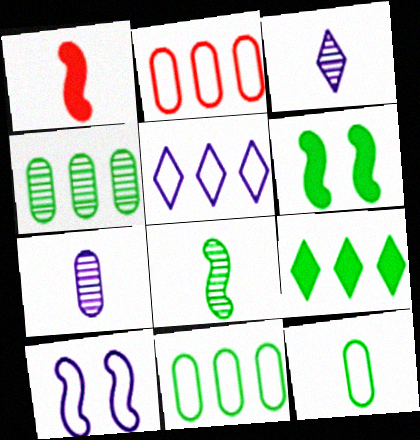[[1, 3, 12], 
[2, 3, 6]]